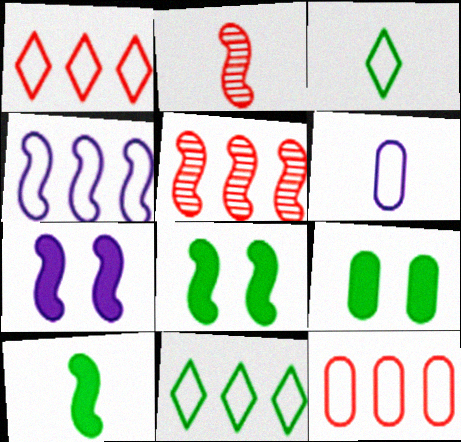[[2, 4, 8], 
[4, 11, 12]]